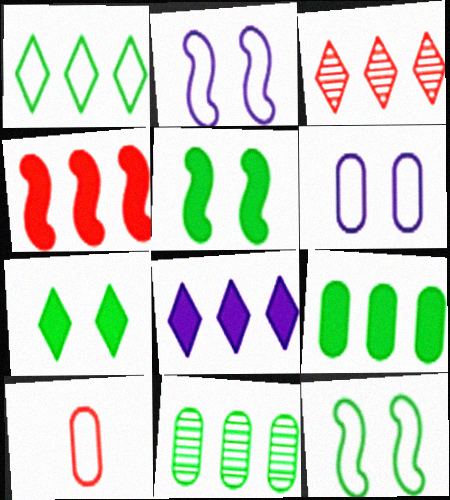[[1, 2, 10], 
[1, 3, 8], 
[4, 8, 9]]